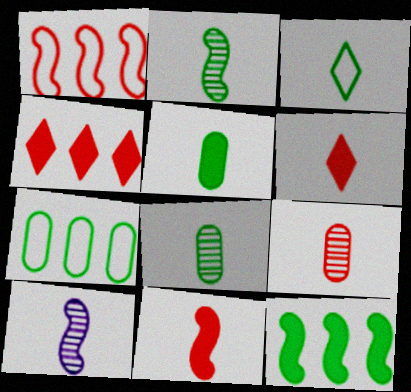[[2, 3, 5]]